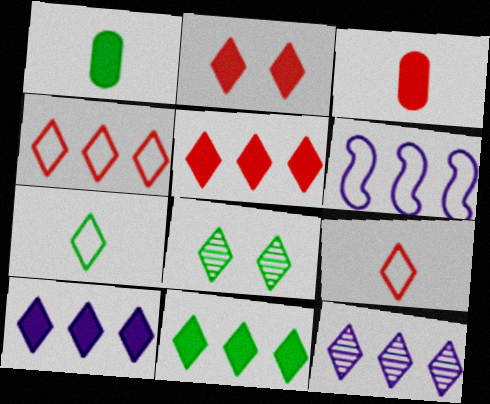[[2, 7, 12], 
[3, 6, 8], 
[4, 11, 12], 
[5, 10, 11], 
[7, 8, 11], 
[8, 9, 10]]